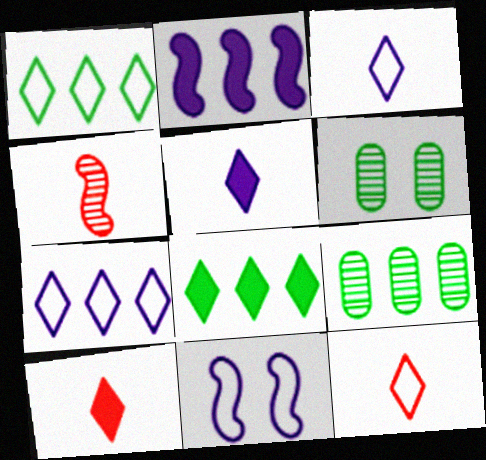[[2, 6, 12], 
[9, 10, 11]]